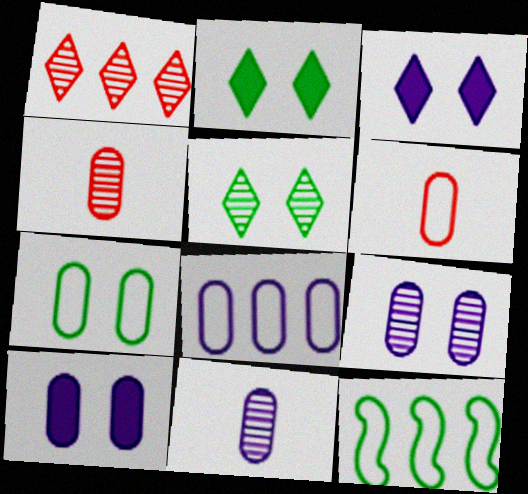[[3, 4, 12], 
[6, 7, 8], 
[8, 10, 11]]